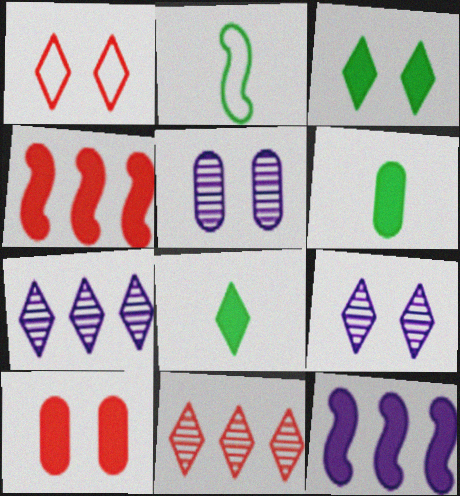[[1, 3, 9], 
[1, 7, 8], 
[2, 7, 10], 
[8, 10, 12]]